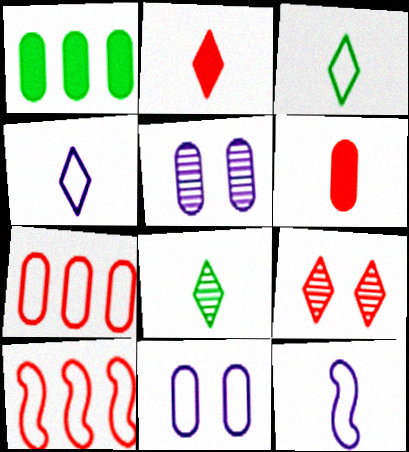[[1, 9, 12], 
[2, 4, 8], 
[3, 10, 11], 
[6, 8, 12], 
[6, 9, 10]]